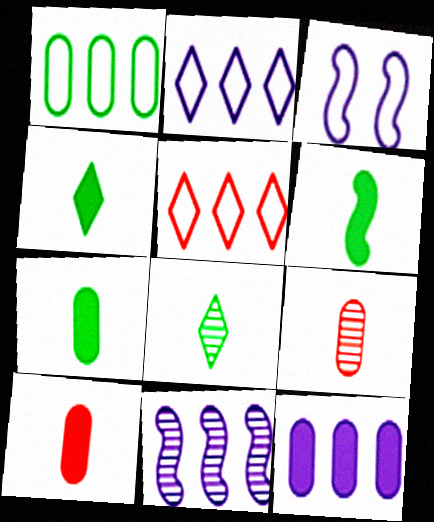[[2, 11, 12], 
[4, 6, 7]]